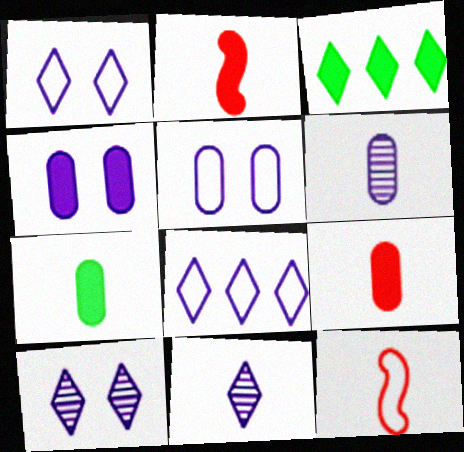[[2, 3, 4], 
[7, 11, 12]]